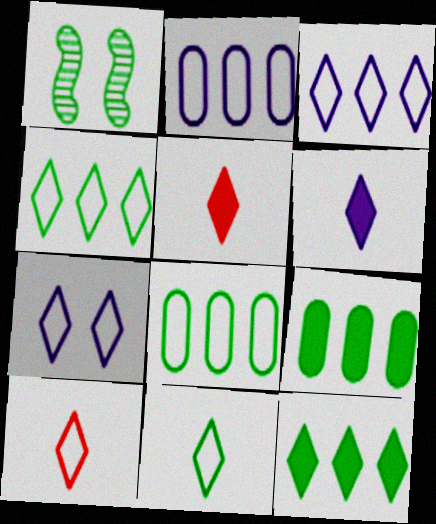[[1, 2, 5], 
[1, 9, 11], 
[4, 7, 10]]